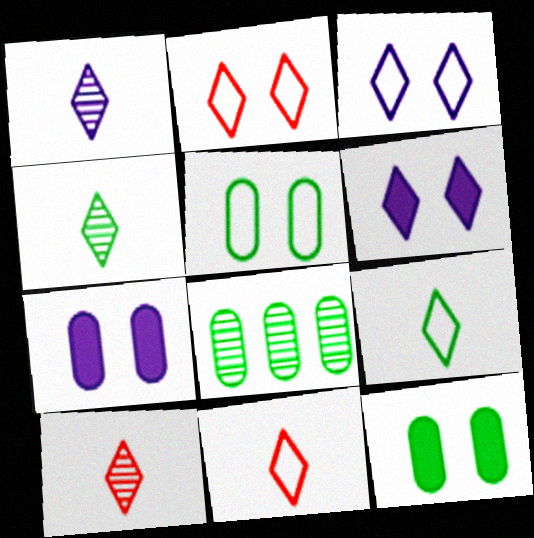[[1, 4, 10]]